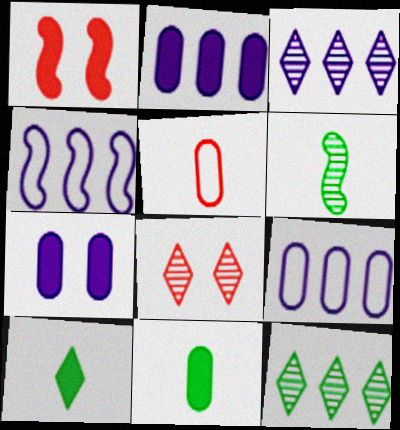[[1, 2, 10], 
[1, 4, 6], 
[2, 3, 4], 
[4, 8, 11]]